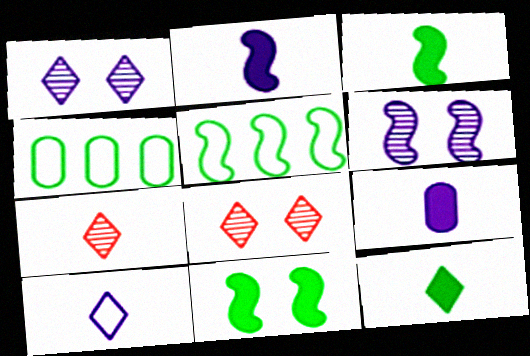[[2, 4, 8], 
[5, 8, 9], 
[7, 10, 12]]